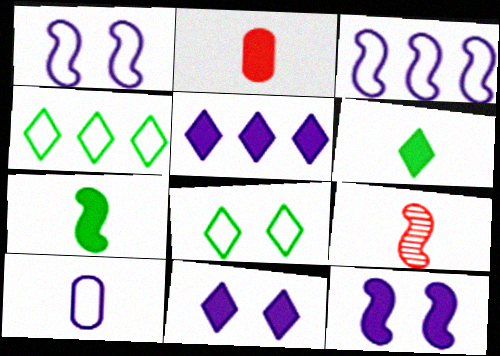[[6, 9, 10]]